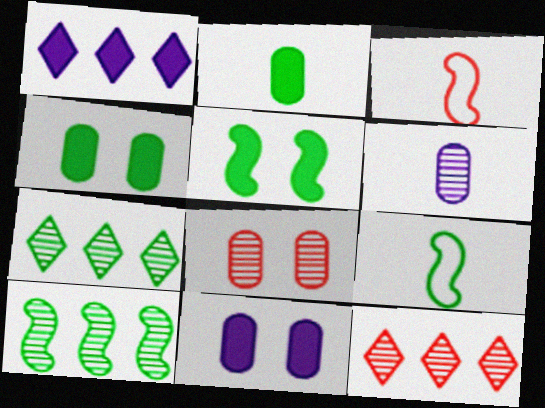[[1, 8, 9], 
[3, 7, 11], 
[4, 7, 9], 
[5, 9, 10], 
[9, 11, 12]]